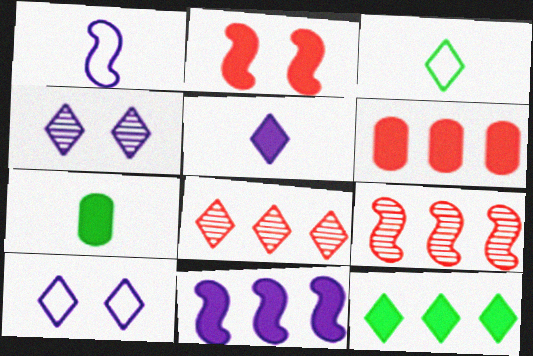[[6, 11, 12], 
[7, 9, 10]]